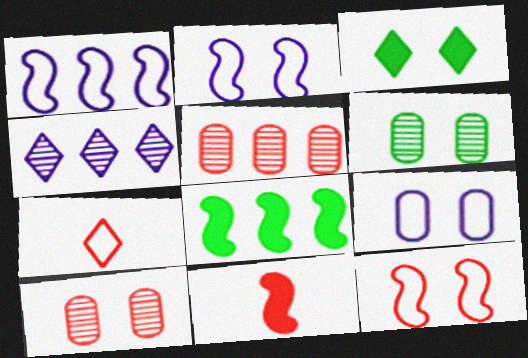[[2, 3, 10], 
[3, 4, 7]]